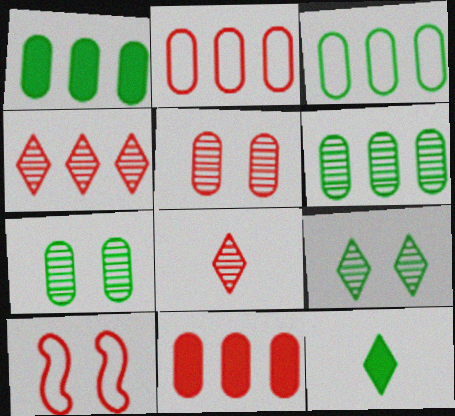[[1, 3, 6], 
[8, 10, 11]]